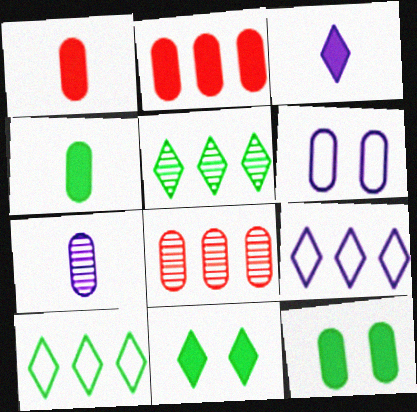[[4, 6, 8]]